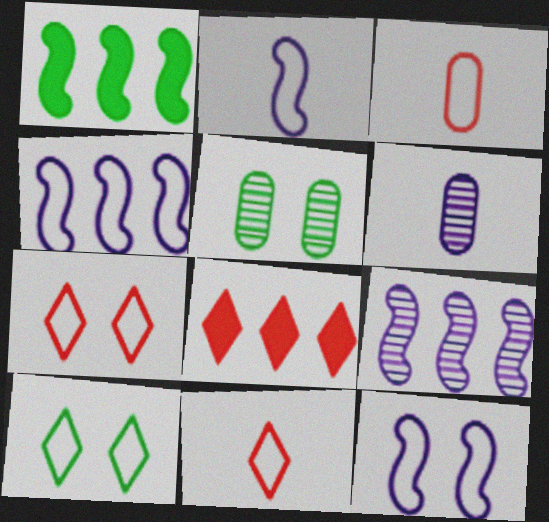[[1, 6, 7], 
[2, 4, 12], 
[2, 5, 8], 
[3, 4, 10]]